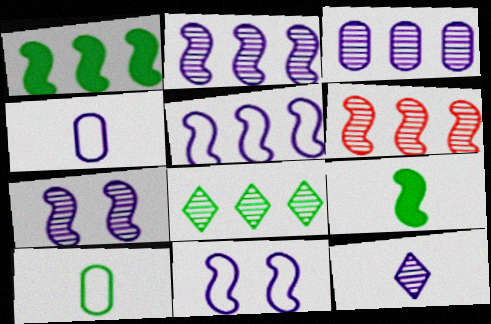[[1, 5, 6], 
[3, 6, 8], 
[3, 7, 12], 
[6, 9, 11]]